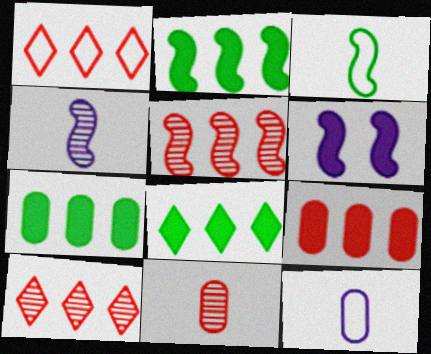[[1, 5, 9], 
[2, 7, 8], 
[3, 5, 6]]